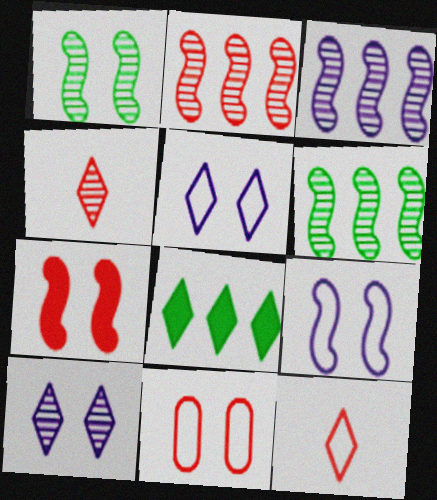[[1, 7, 9], 
[2, 3, 6], 
[4, 5, 8], 
[8, 10, 12]]